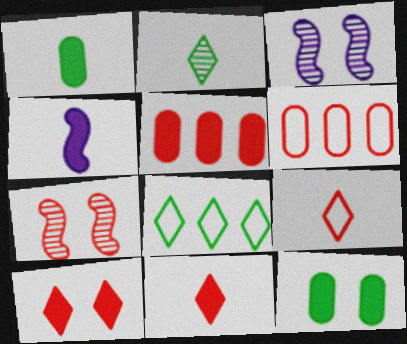[[1, 4, 11], 
[5, 7, 9], 
[6, 7, 11]]